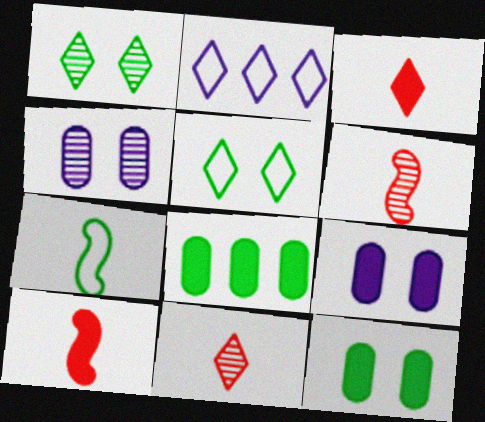[[1, 2, 3], 
[1, 7, 8], 
[2, 6, 12]]